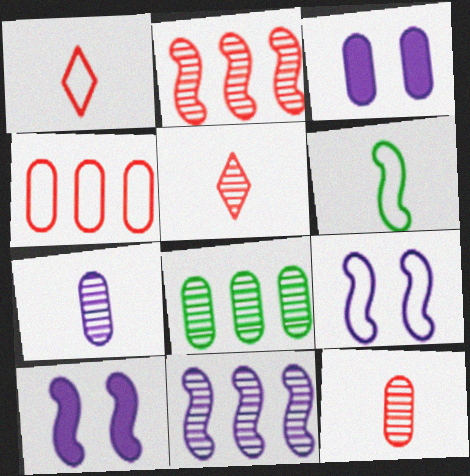[[1, 8, 10], 
[2, 6, 10]]